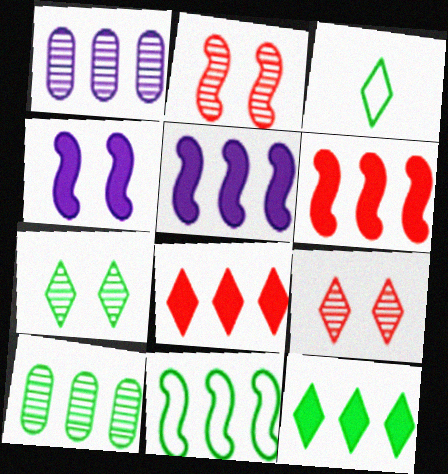[[1, 8, 11], 
[3, 7, 12], 
[10, 11, 12]]